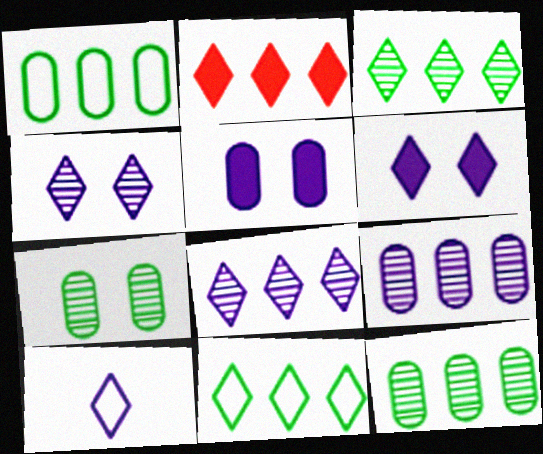[[2, 8, 11], 
[6, 8, 10]]